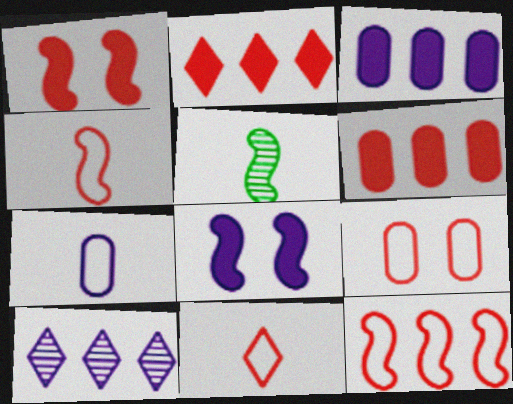[[5, 8, 12], 
[7, 8, 10], 
[9, 11, 12]]